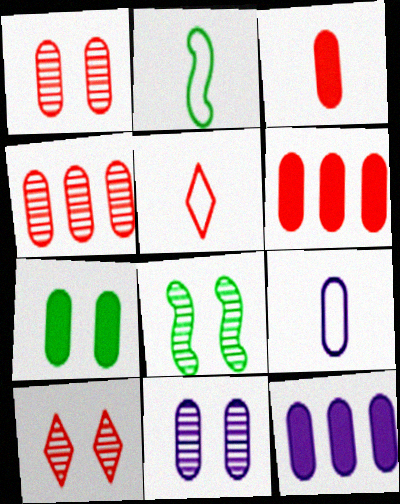[[2, 5, 9], 
[2, 10, 12], 
[3, 7, 12], 
[4, 7, 9], 
[5, 8, 12], 
[8, 10, 11], 
[9, 11, 12]]